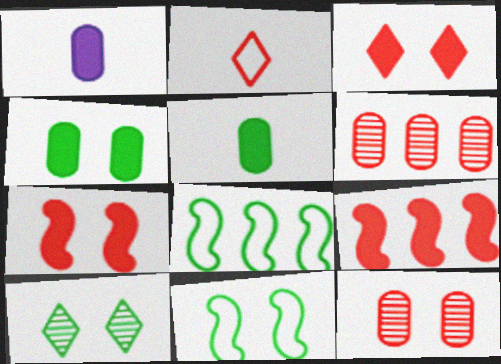[[2, 6, 7], 
[2, 9, 12], 
[4, 10, 11], 
[5, 8, 10]]